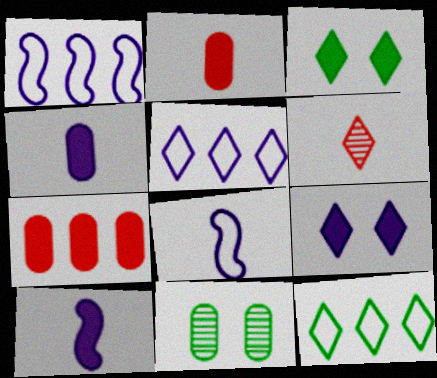[[3, 5, 6], 
[3, 7, 10], 
[6, 9, 12]]